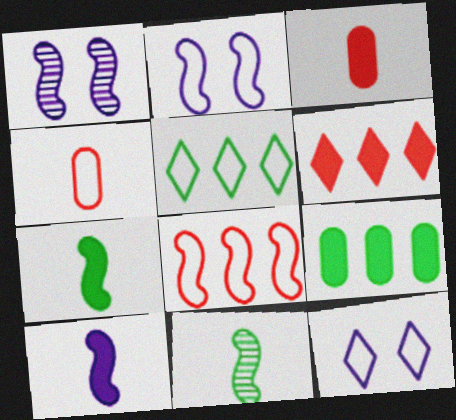[[1, 3, 5], 
[1, 7, 8], 
[2, 4, 5]]